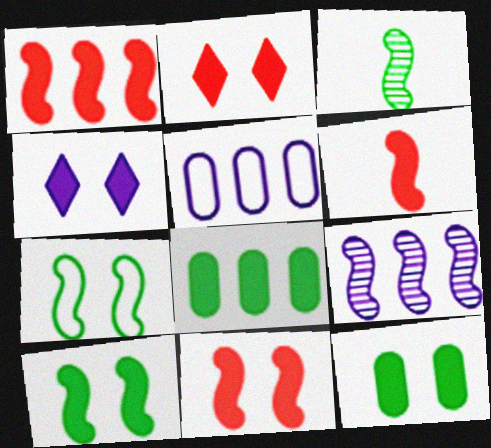[[1, 6, 11], 
[2, 3, 5], 
[4, 6, 8], 
[4, 11, 12], 
[6, 7, 9]]